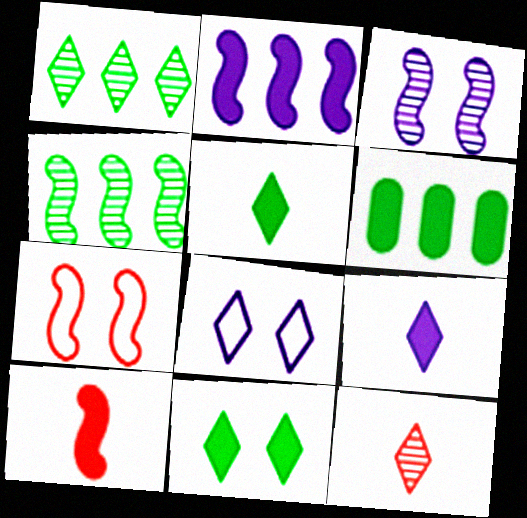[]